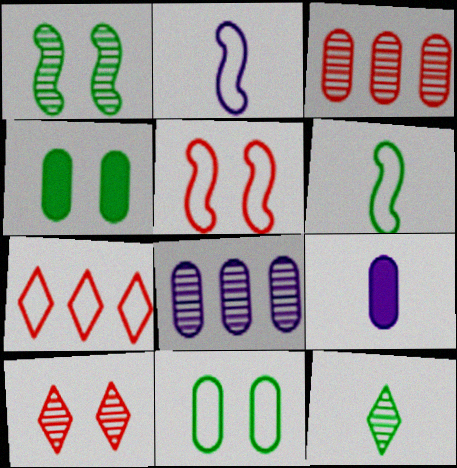[[1, 7, 9], 
[2, 7, 11], 
[3, 9, 11]]